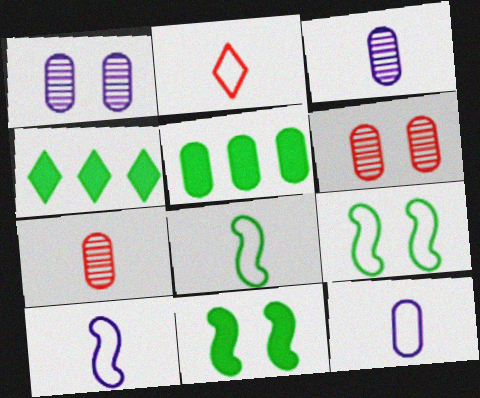[[2, 8, 12], 
[4, 6, 10], 
[5, 6, 12]]